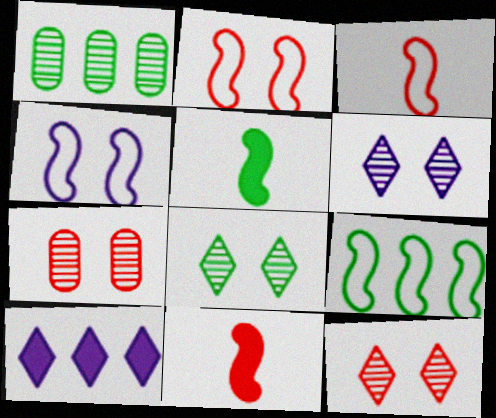[[3, 4, 9], 
[6, 8, 12]]